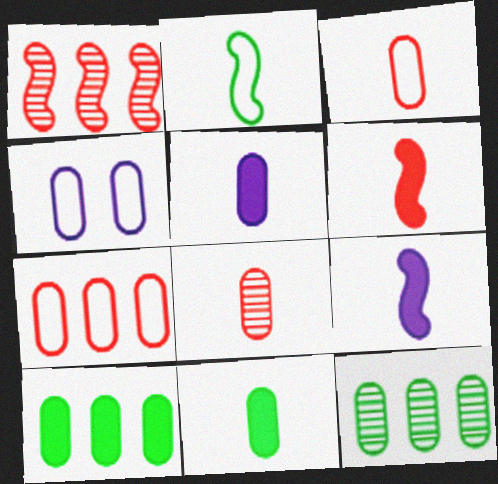[[4, 8, 10]]